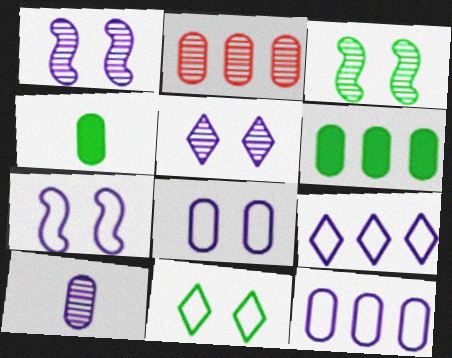[[2, 4, 8], 
[2, 6, 12]]